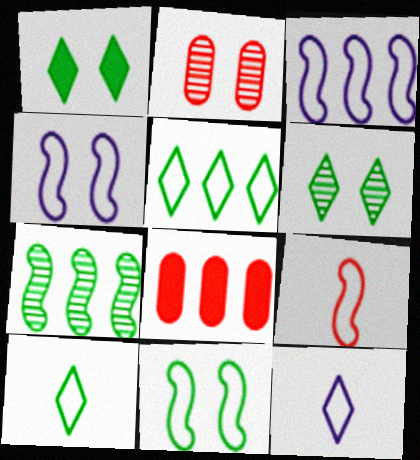[[1, 2, 4], 
[3, 9, 11]]